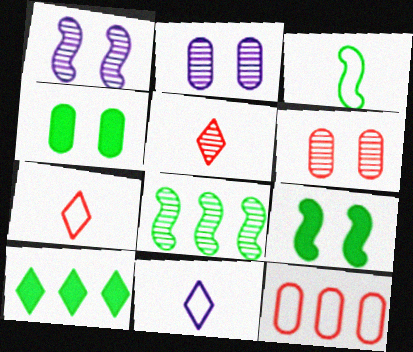[[2, 5, 8], 
[3, 8, 9]]